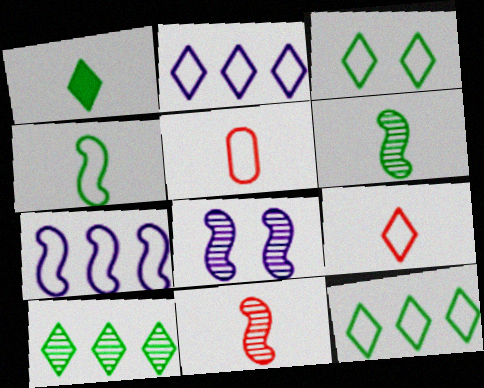[[1, 3, 10], 
[2, 3, 9], 
[3, 5, 7]]